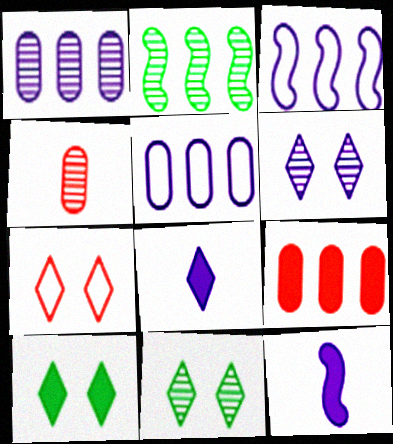[[2, 4, 6], 
[3, 4, 10], 
[5, 6, 12], 
[6, 7, 10], 
[9, 10, 12]]